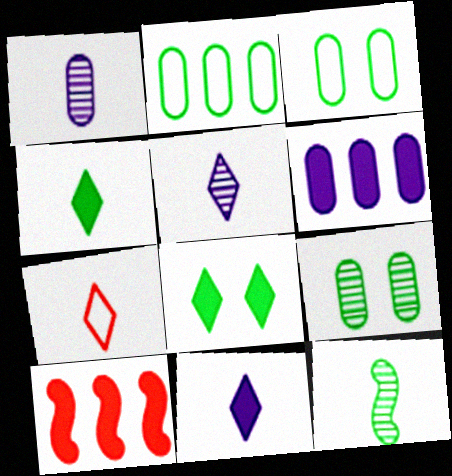[[2, 8, 12], 
[3, 5, 10], 
[4, 5, 7]]